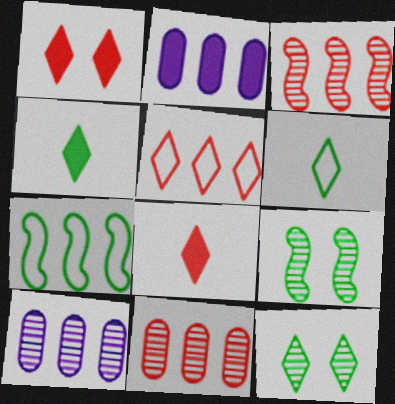[]